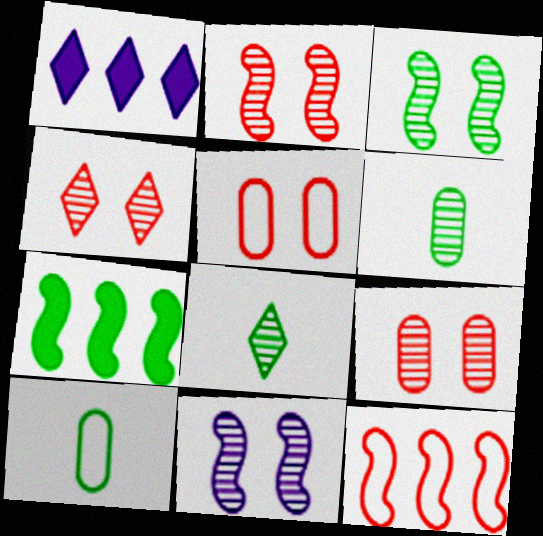[[1, 2, 10], 
[2, 3, 11], 
[2, 4, 9]]